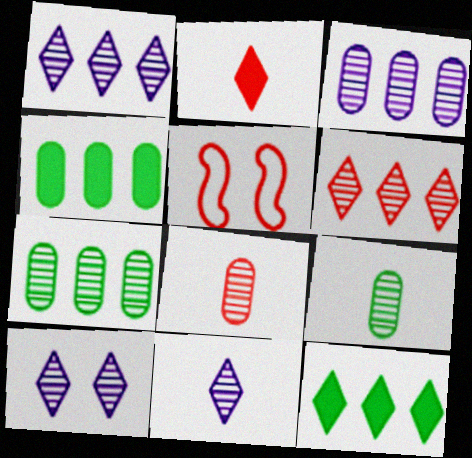[[1, 10, 11], 
[4, 5, 11]]